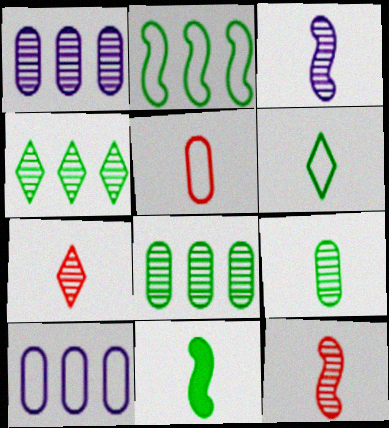[[3, 7, 9], 
[6, 9, 11]]